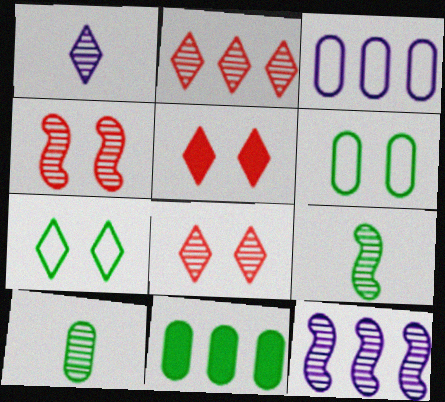[[3, 5, 9], 
[4, 9, 12], 
[6, 10, 11], 
[7, 9, 11], 
[8, 10, 12]]